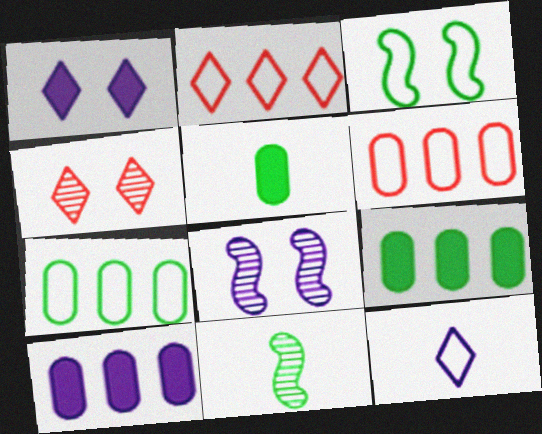[[1, 6, 11], 
[2, 5, 8], 
[3, 6, 12], 
[8, 10, 12]]